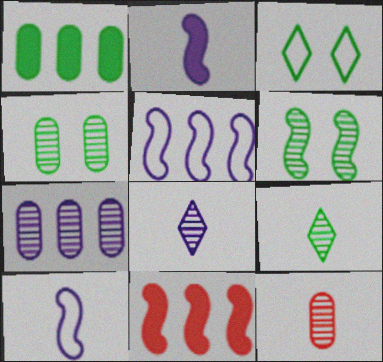[[4, 7, 12], 
[6, 10, 11]]